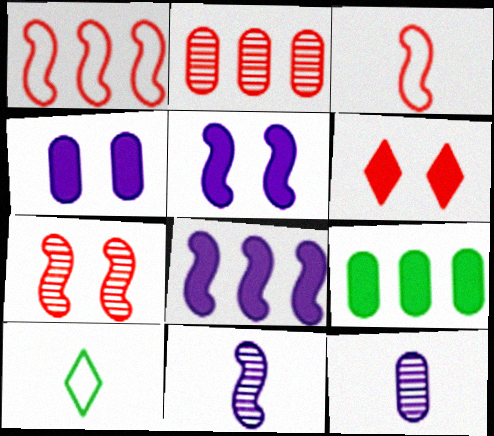[[2, 3, 6], 
[2, 5, 10]]